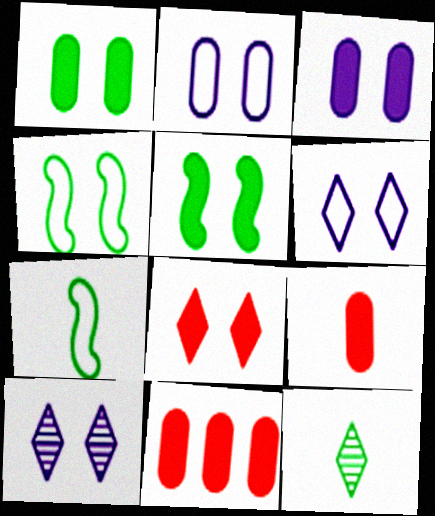[[3, 5, 8], 
[7, 10, 11]]